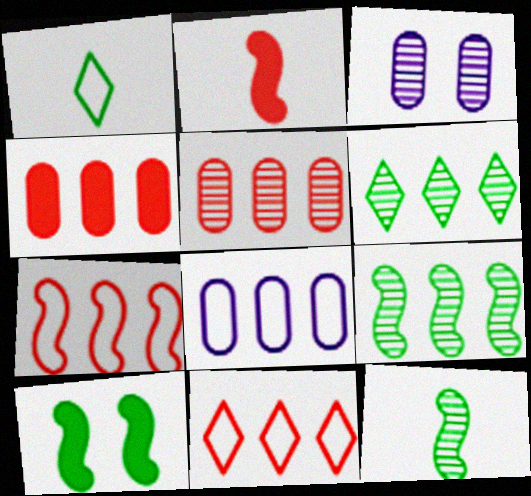[]